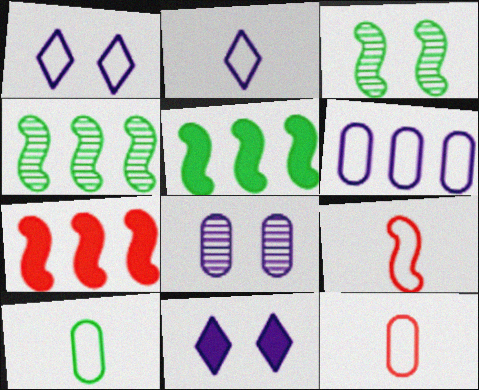[[2, 9, 10], 
[4, 11, 12]]